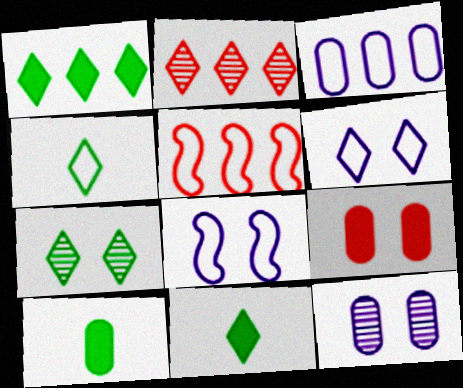[[1, 4, 7], 
[2, 6, 11], 
[2, 8, 10], 
[5, 11, 12], 
[7, 8, 9]]